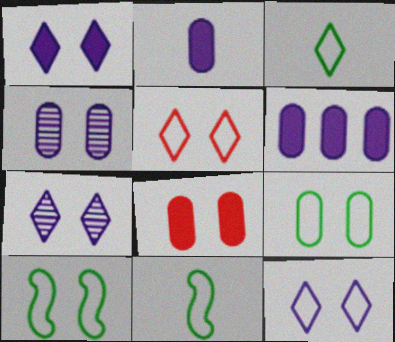[[1, 7, 12], 
[4, 8, 9], 
[7, 8, 10]]